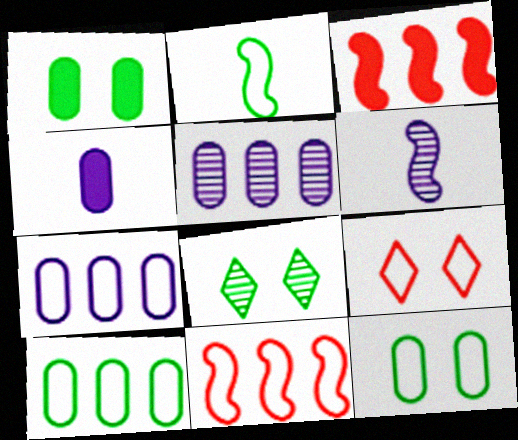[[2, 7, 9], 
[4, 8, 11]]